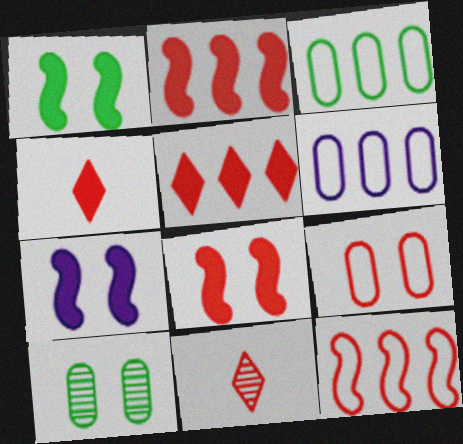[[1, 6, 11], 
[1, 7, 8], 
[2, 9, 11], 
[3, 7, 11]]